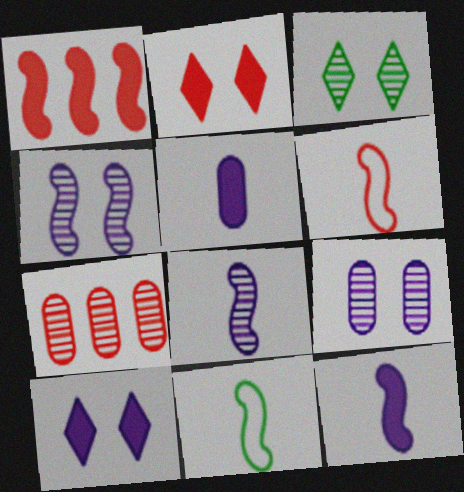[[1, 4, 11], 
[2, 6, 7], 
[3, 7, 8], 
[7, 10, 11]]